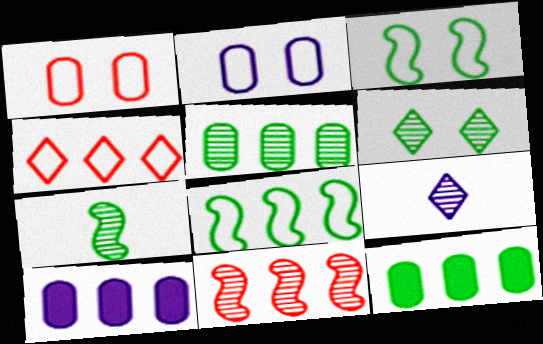[[5, 6, 7]]